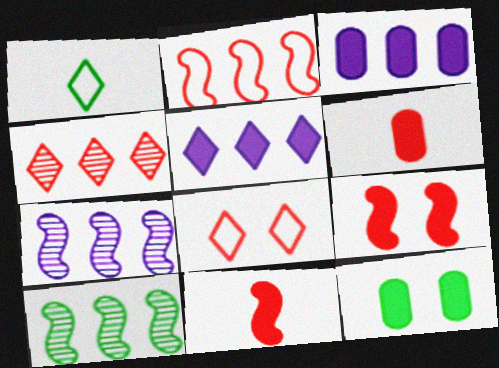[[1, 10, 12], 
[3, 6, 12], 
[5, 11, 12]]